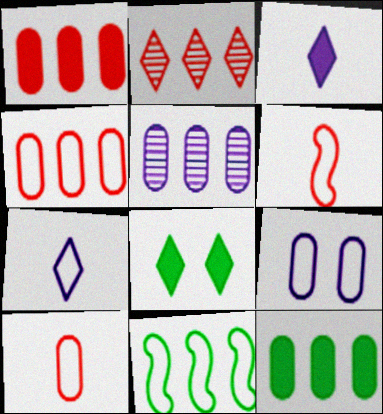[[2, 7, 8], 
[4, 5, 12], 
[5, 6, 8]]